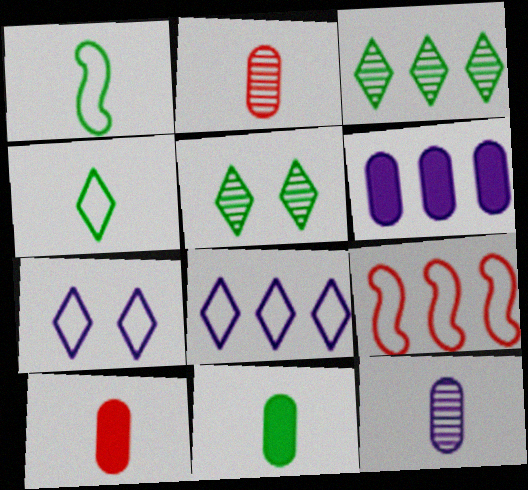[[3, 6, 9]]